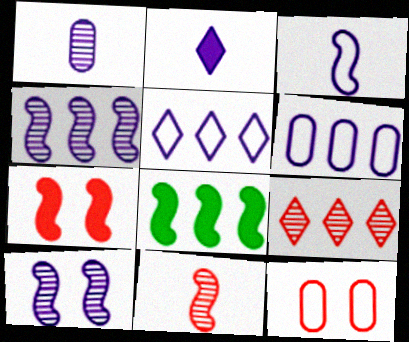[[1, 2, 3], 
[2, 6, 10], 
[6, 8, 9]]